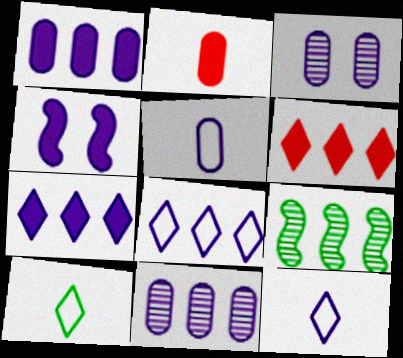[[1, 3, 5], 
[4, 11, 12]]